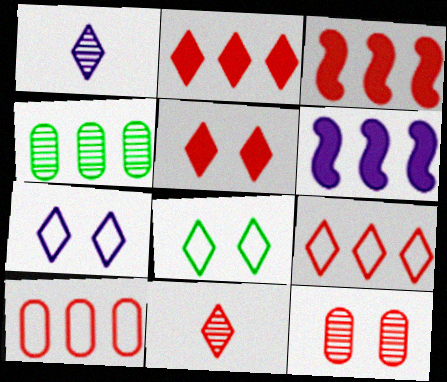[[1, 2, 8], 
[4, 6, 9], 
[5, 9, 11]]